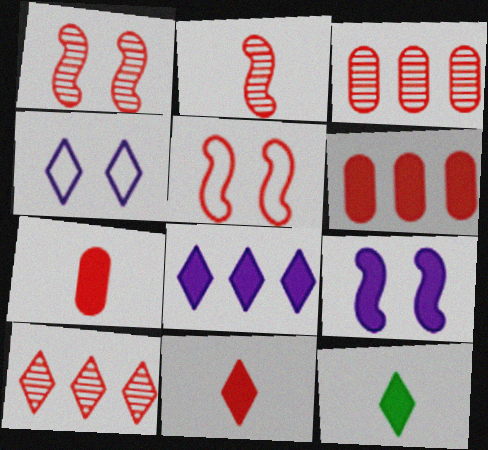[[3, 5, 11], 
[4, 10, 12], 
[5, 7, 10], 
[6, 9, 12]]